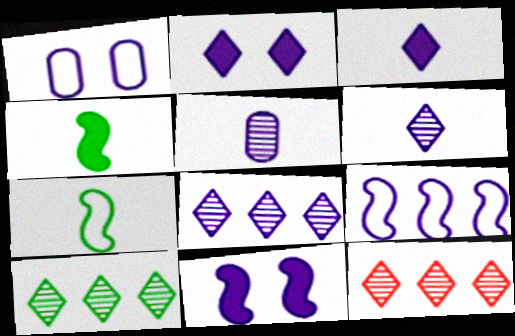[[1, 4, 12], 
[2, 5, 9], 
[8, 10, 12]]